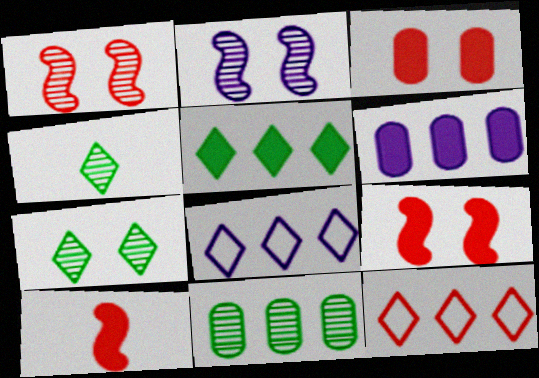[]